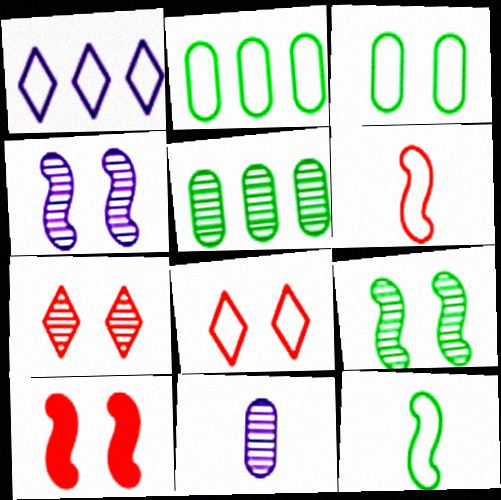[[1, 3, 6]]